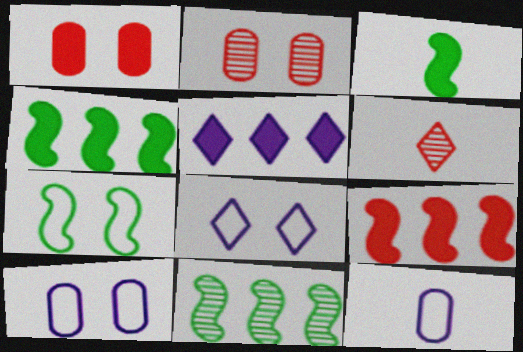[[1, 3, 5], 
[3, 6, 12], 
[3, 7, 11], 
[4, 6, 10]]